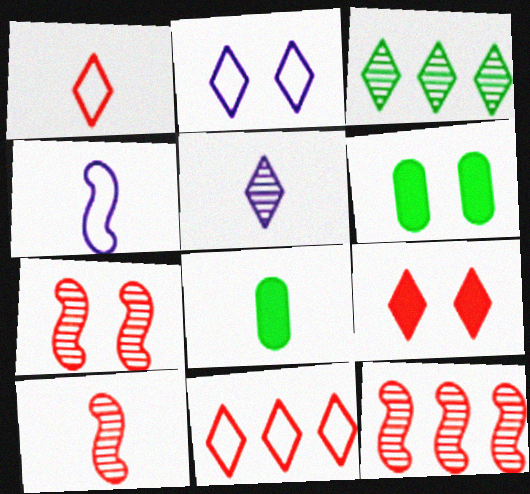[[2, 6, 7], 
[2, 8, 12], 
[7, 10, 12]]